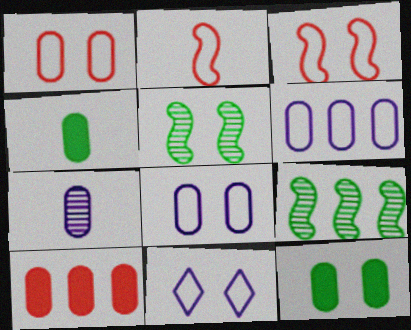[]